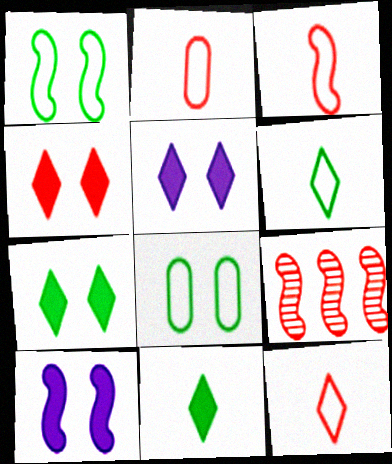[[2, 3, 12], 
[2, 4, 9], 
[4, 5, 7]]